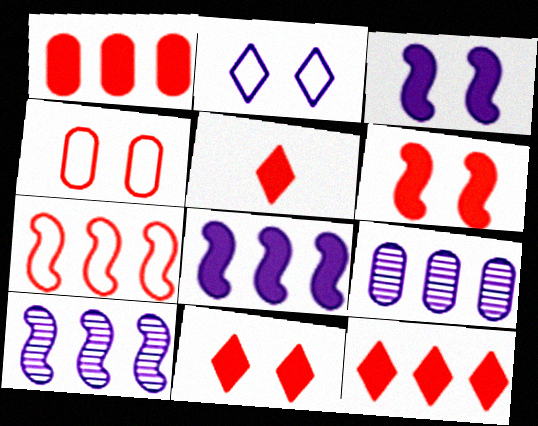[[1, 5, 6], 
[5, 11, 12]]